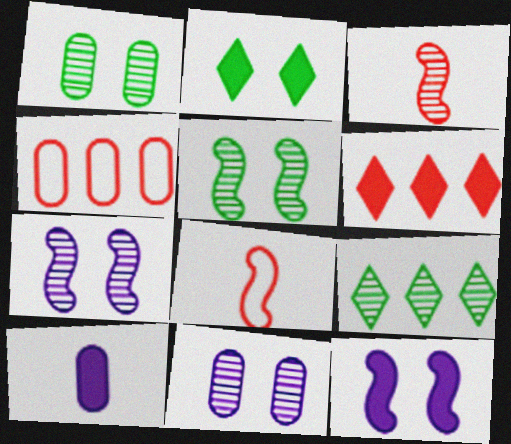[[1, 4, 10], 
[3, 9, 11]]